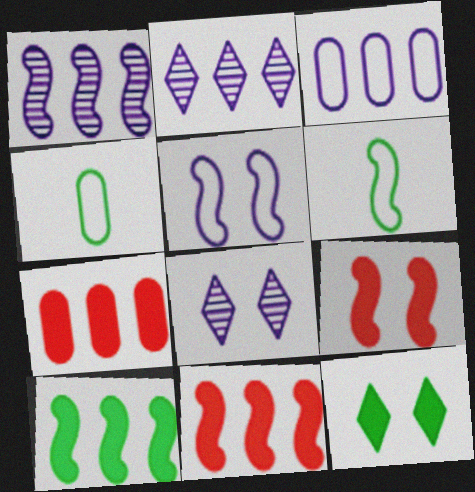[[1, 6, 9], 
[2, 4, 9], 
[4, 8, 11], 
[6, 7, 8]]